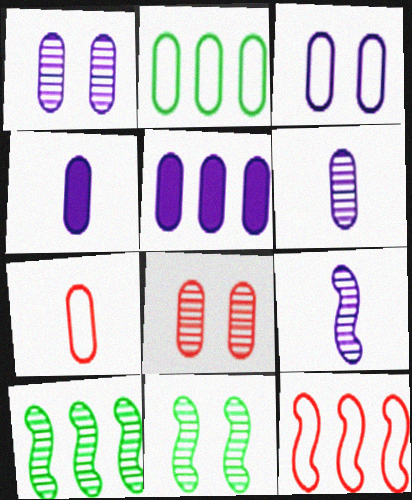[[2, 3, 7], 
[2, 4, 8], 
[3, 5, 6]]